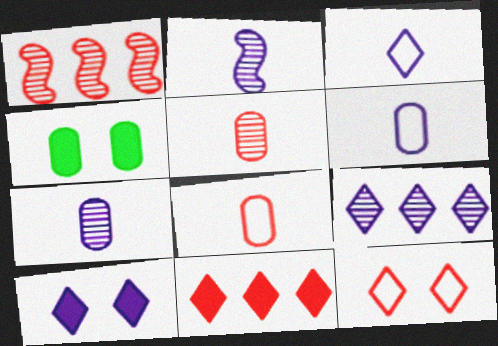[[1, 3, 4], 
[3, 9, 10]]